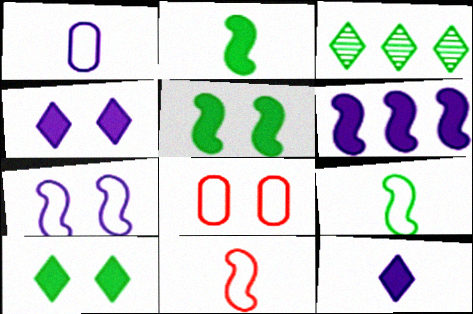[]